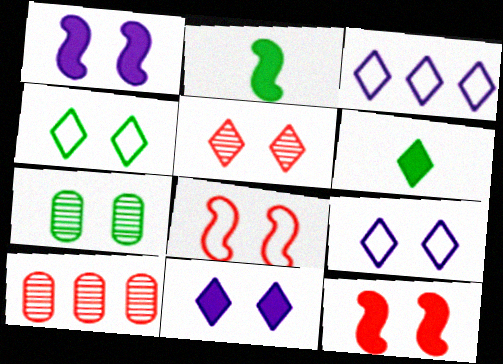[[2, 9, 10], 
[3, 5, 6], 
[4, 5, 11], 
[7, 8, 11], 
[7, 9, 12]]